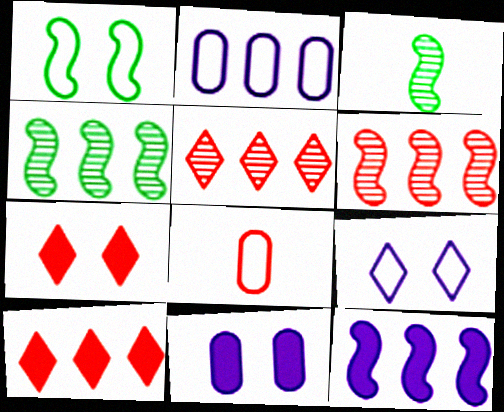[[2, 3, 7], 
[2, 4, 10], 
[6, 7, 8]]